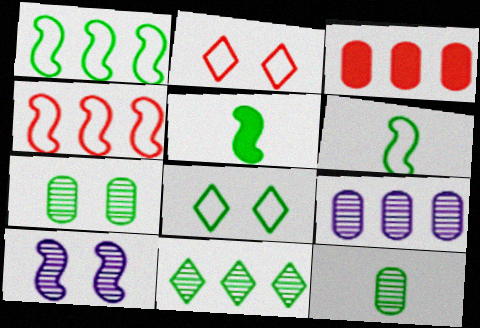[[2, 5, 9], 
[4, 5, 10]]